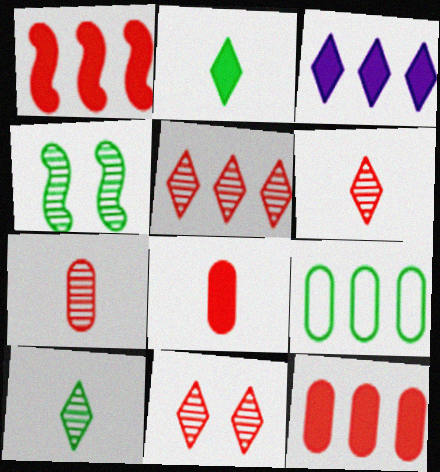[[2, 4, 9], 
[5, 6, 11]]